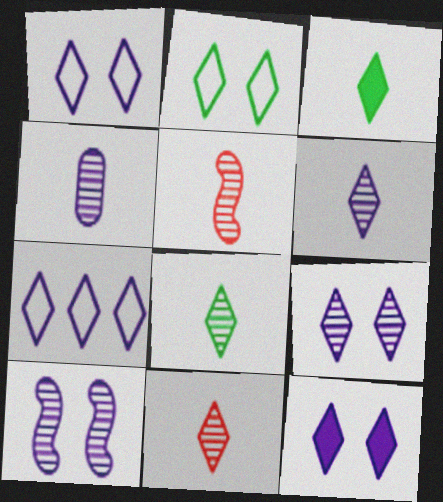[[1, 9, 12], 
[4, 5, 8], 
[6, 7, 12], 
[6, 8, 11]]